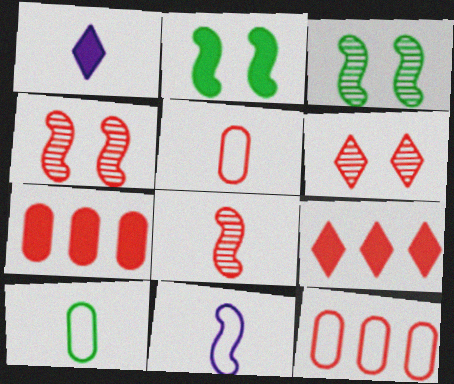[[1, 2, 7], 
[1, 3, 12], 
[1, 8, 10], 
[4, 5, 9]]